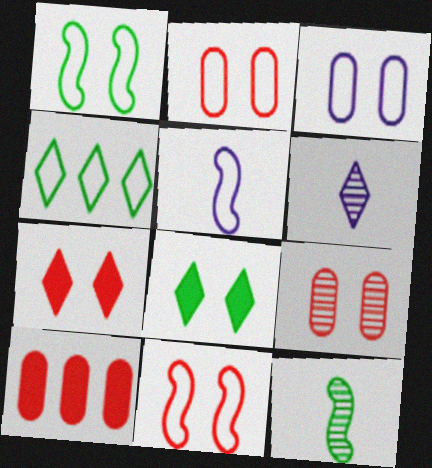[[1, 6, 10], 
[2, 4, 5], 
[4, 6, 7], 
[7, 9, 11]]